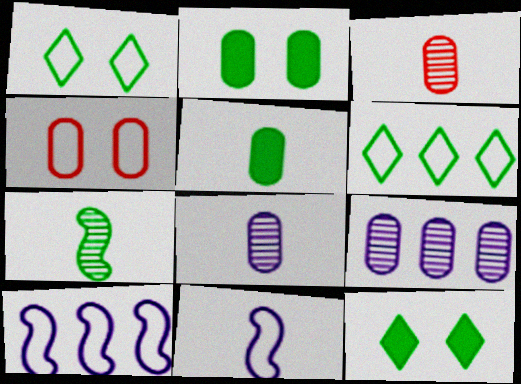[[2, 6, 7], 
[3, 10, 12], 
[4, 5, 9], 
[4, 6, 11]]